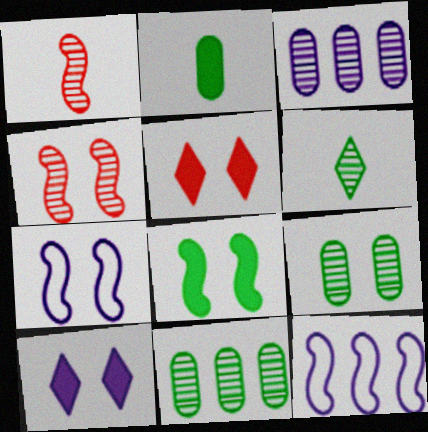[[1, 8, 12], 
[3, 4, 6], 
[4, 7, 8], 
[5, 7, 9]]